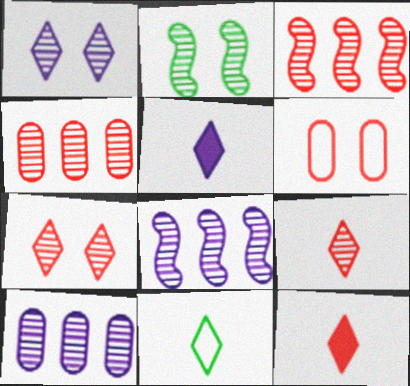[[2, 9, 10], 
[3, 6, 12], 
[5, 9, 11]]